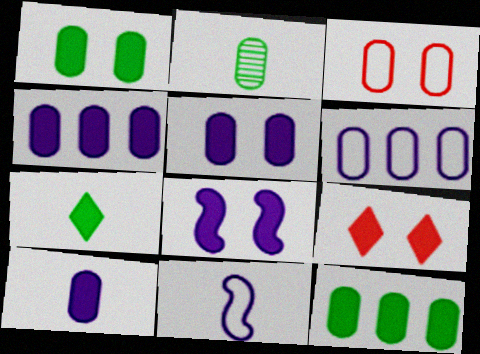[[1, 8, 9], 
[2, 3, 4], 
[4, 5, 10]]